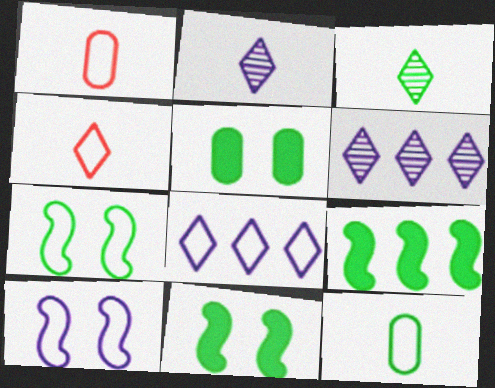[[1, 6, 11], 
[1, 7, 8]]